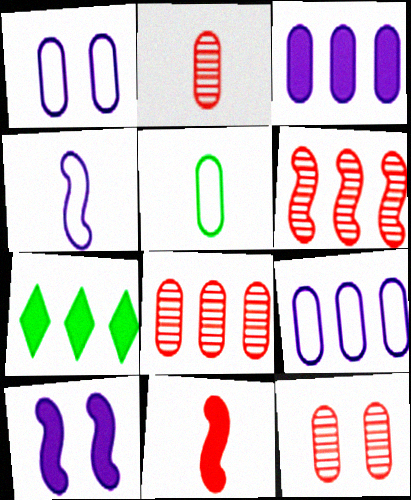[[2, 8, 12], 
[3, 5, 12], 
[4, 7, 12], 
[6, 7, 9]]